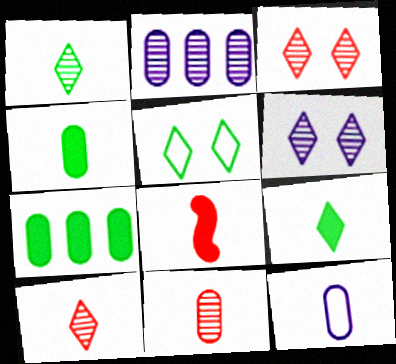[[1, 8, 12], 
[2, 5, 8], 
[4, 11, 12]]